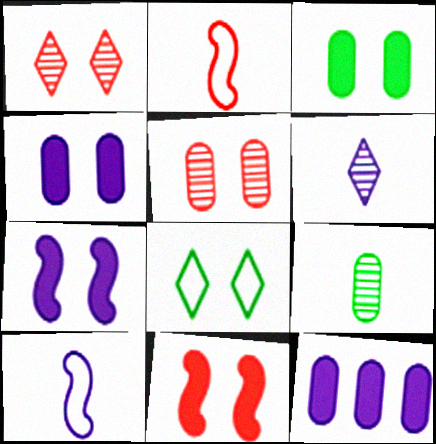[[5, 7, 8]]